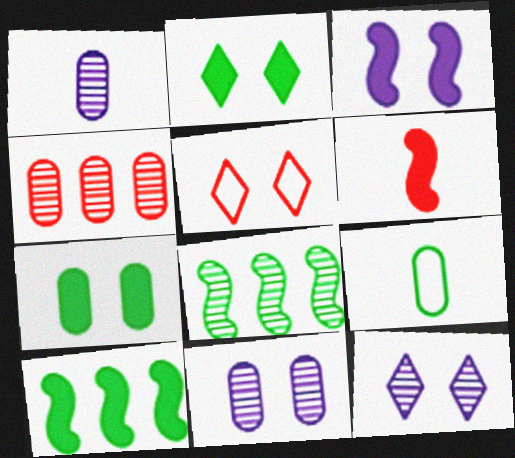[[1, 5, 10], 
[2, 5, 12], 
[2, 8, 9], 
[3, 6, 10], 
[4, 5, 6]]